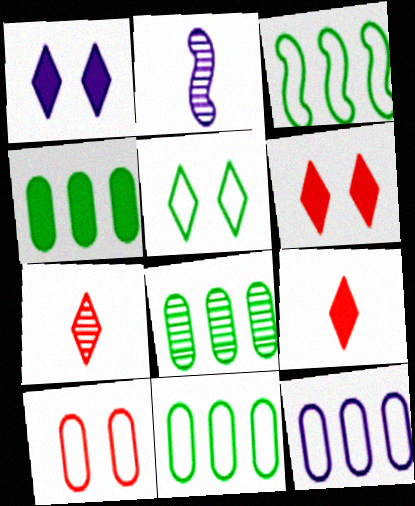[[1, 2, 12], 
[2, 6, 11], 
[4, 8, 11]]